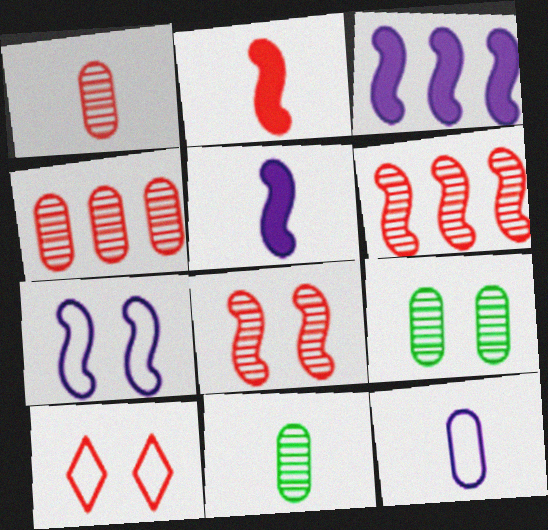[[2, 4, 10], 
[3, 10, 11]]